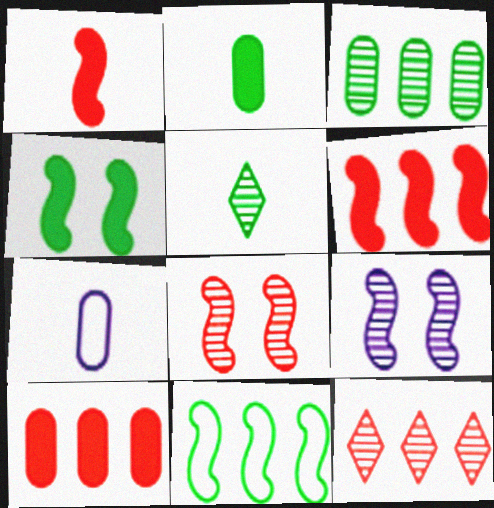[[1, 5, 7], 
[1, 9, 11], 
[4, 7, 12]]